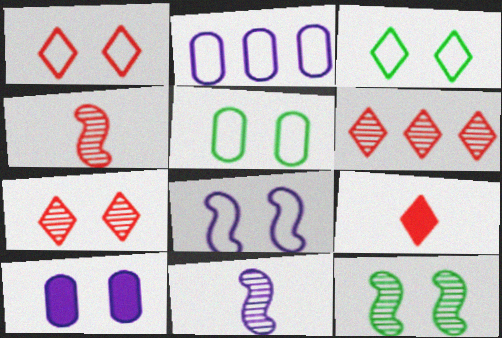[[1, 5, 8], 
[1, 6, 9], 
[1, 10, 12], 
[2, 9, 12]]